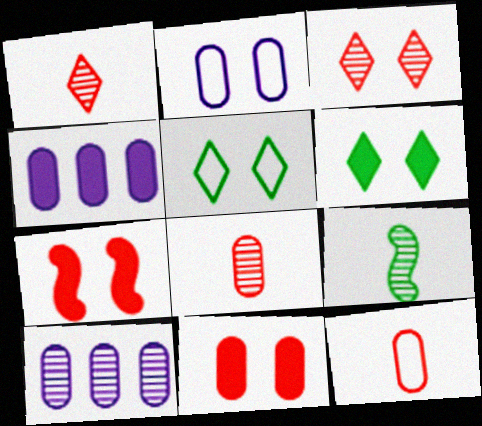[[3, 9, 10]]